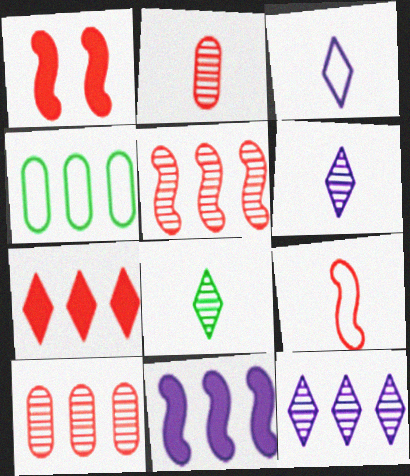[[1, 4, 6], 
[1, 5, 9]]